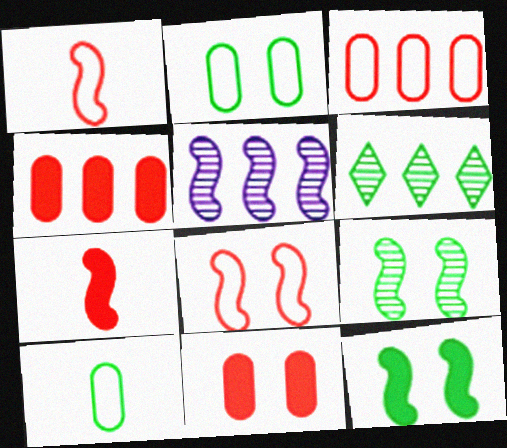[[1, 5, 12], 
[6, 10, 12]]